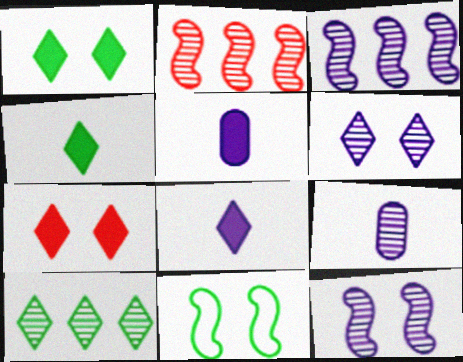[[3, 6, 9]]